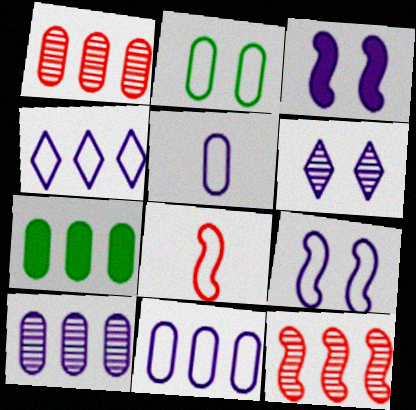[[1, 7, 11], 
[2, 4, 8], 
[4, 5, 9], 
[4, 7, 12], 
[6, 7, 8]]